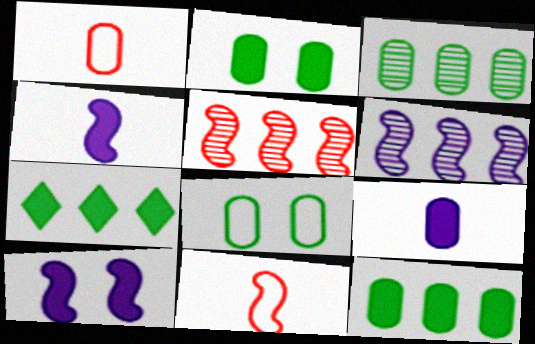[]